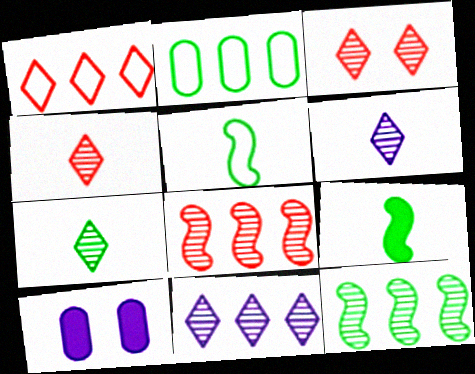[[3, 7, 11], 
[4, 6, 7]]